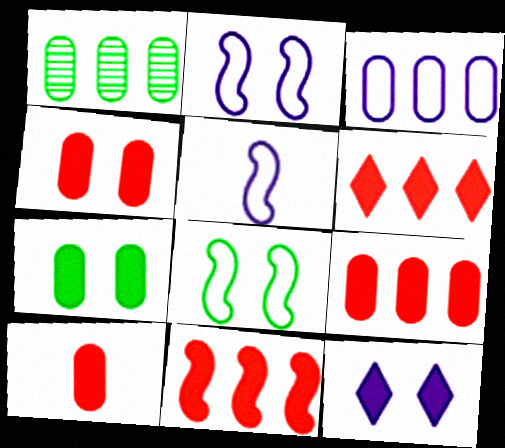[[1, 3, 9], 
[4, 9, 10], 
[6, 9, 11]]